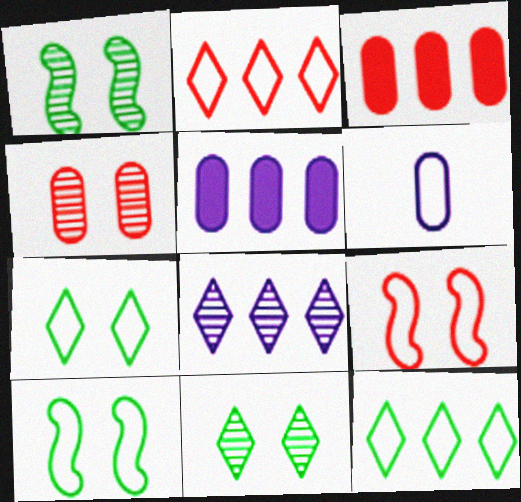[[2, 6, 10], 
[6, 9, 12]]